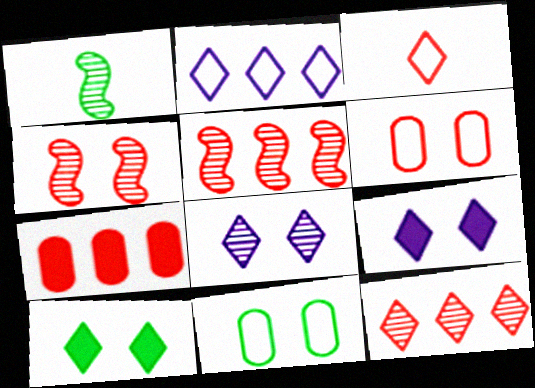[[3, 4, 7], 
[4, 9, 11]]